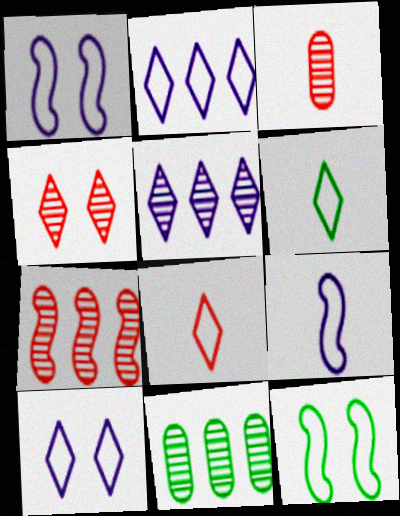[[3, 4, 7], 
[5, 7, 11]]